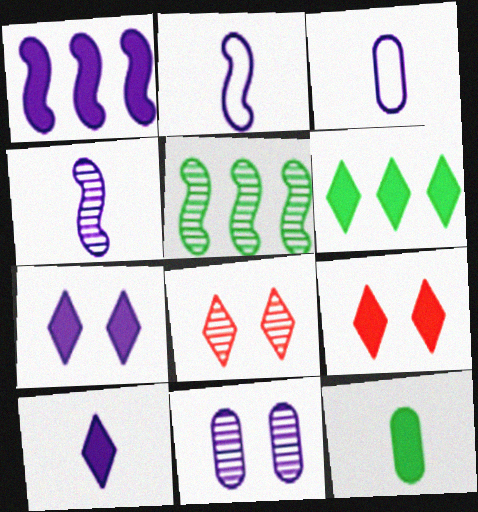[[1, 9, 12], 
[3, 4, 10], 
[3, 5, 9], 
[6, 9, 10]]